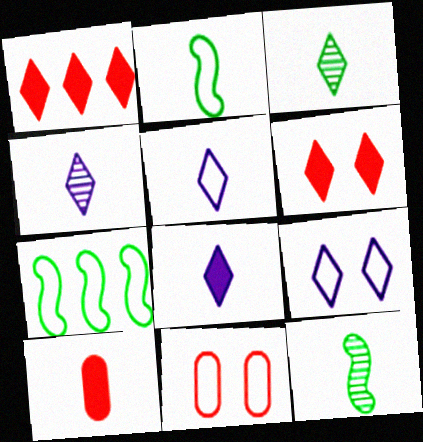[[1, 3, 9], 
[2, 4, 10], 
[4, 5, 8], 
[5, 7, 11], 
[5, 10, 12]]